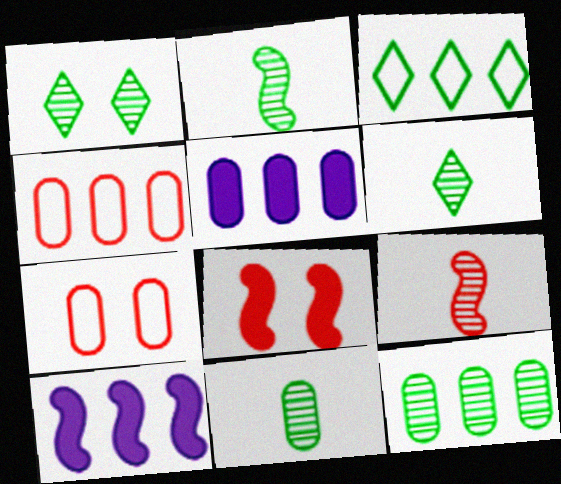[[1, 2, 12], 
[2, 6, 11], 
[4, 5, 12], 
[5, 7, 11], 
[6, 7, 10]]